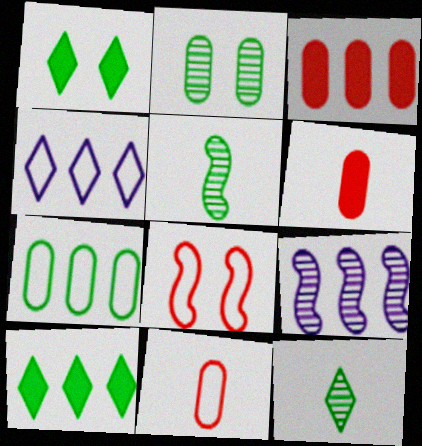[[1, 5, 7], 
[1, 9, 11]]